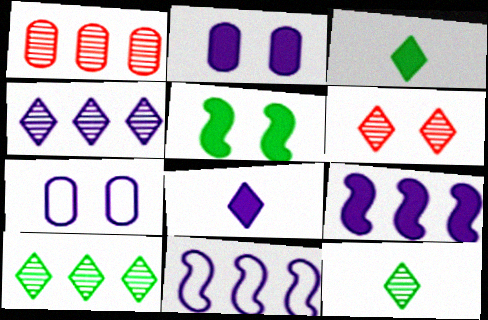[[2, 8, 9], 
[4, 6, 12], 
[5, 6, 7]]